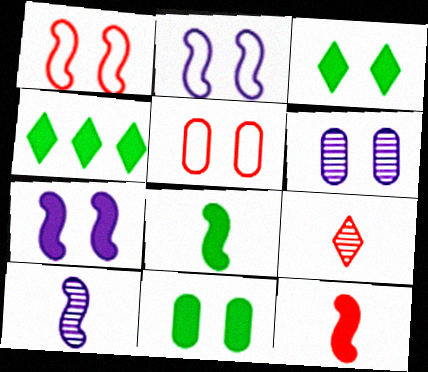[[1, 3, 6], 
[4, 5, 10], 
[4, 8, 11], 
[5, 6, 11]]